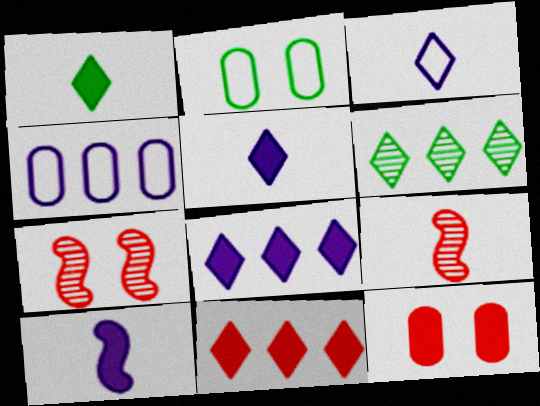[[1, 4, 7], 
[2, 8, 9]]